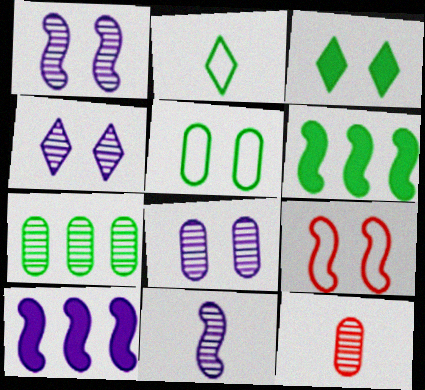[[1, 4, 8], 
[3, 8, 9], 
[6, 9, 11], 
[7, 8, 12]]